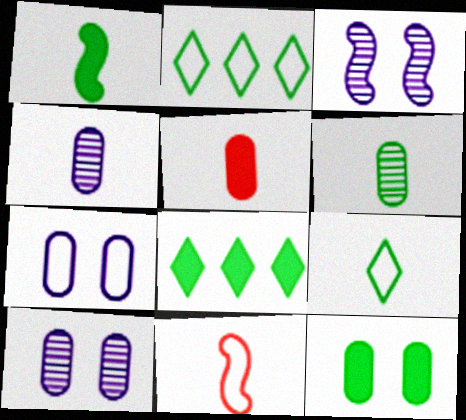[[1, 6, 9], 
[1, 8, 12], 
[2, 3, 5], 
[2, 7, 11], 
[8, 10, 11]]